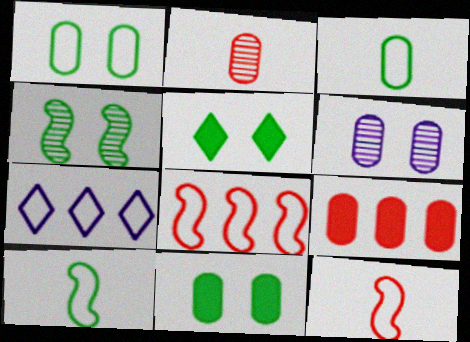[[1, 4, 5], 
[1, 7, 12], 
[3, 6, 9]]